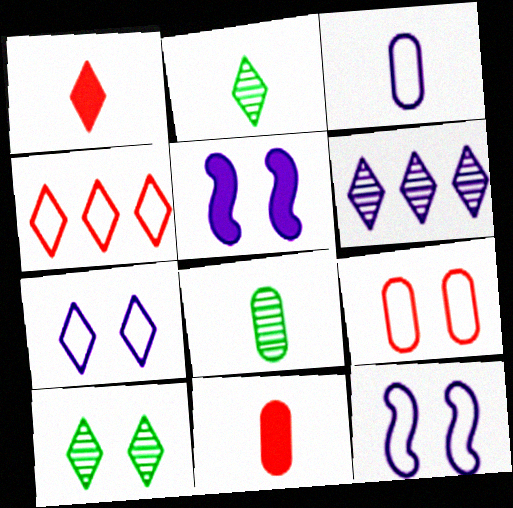[[3, 5, 6], 
[3, 8, 11], 
[4, 5, 8], 
[5, 9, 10]]